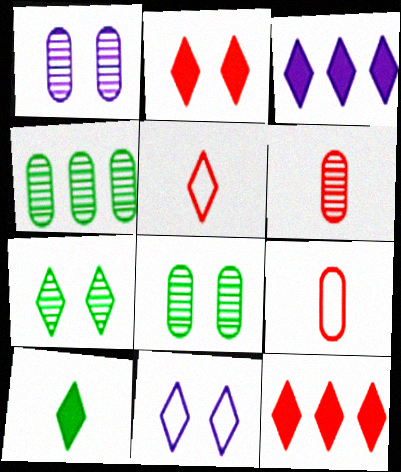[[1, 4, 6], 
[2, 3, 10], 
[2, 7, 11], 
[3, 5, 7]]